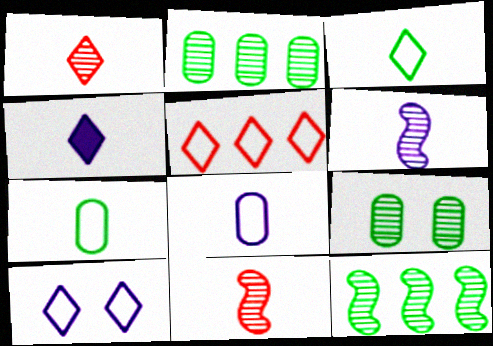[[1, 3, 4], 
[3, 5, 10], 
[4, 6, 8], 
[4, 7, 11]]